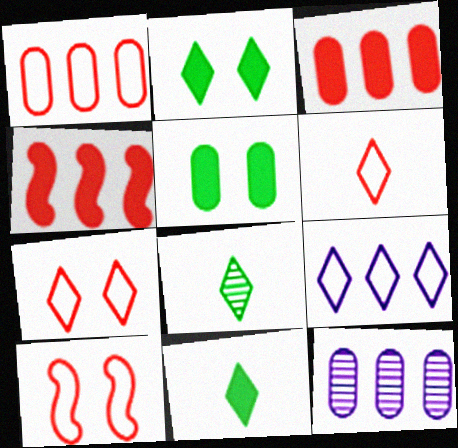[[1, 6, 10], 
[10, 11, 12]]